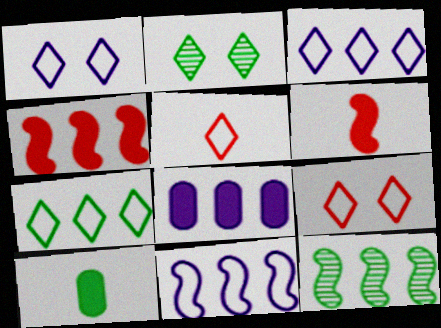[[1, 5, 7], 
[4, 11, 12]]